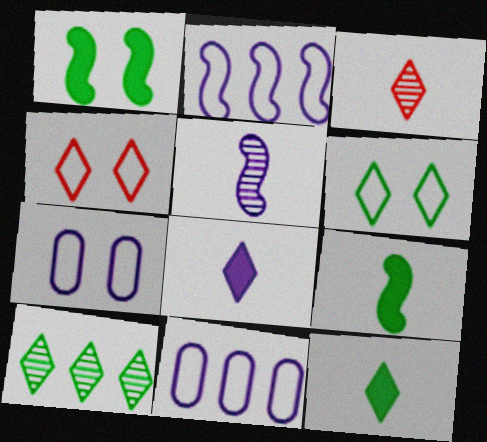[[1, 3, 11], 
[4, 8, 10], 
[6, 10, 12]]